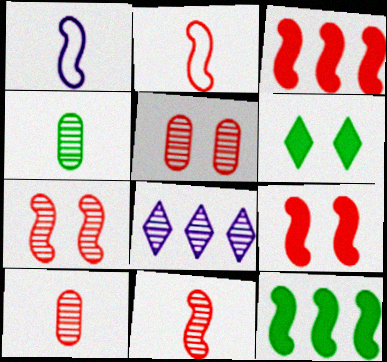[[1, 7, 12], 
[2, 3, 7], 
[4, 7, 8]]